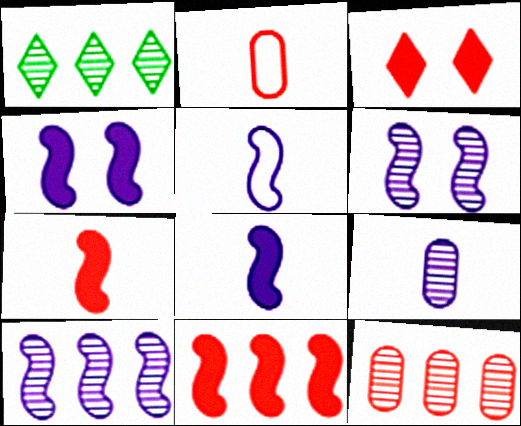[[1, 2, 4], 
[1, 10, 12], 
[4, 5, 10]]